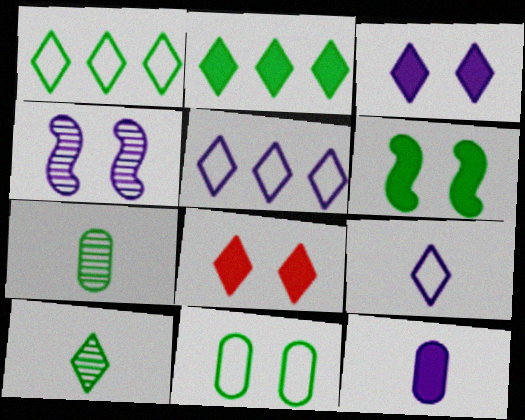[[1, 6, 7], 
[4, 5, 12], 
[4, 8, 11], 
[5, 8, 10]]